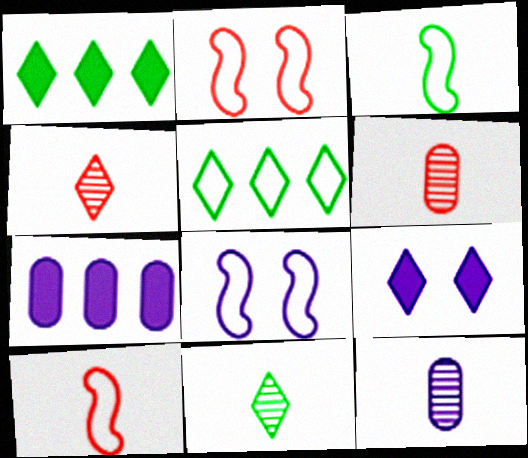[[1, 2, 12], 
[1, 6, 8], 
[2, 7, 11], 
[4, 5, 9]]